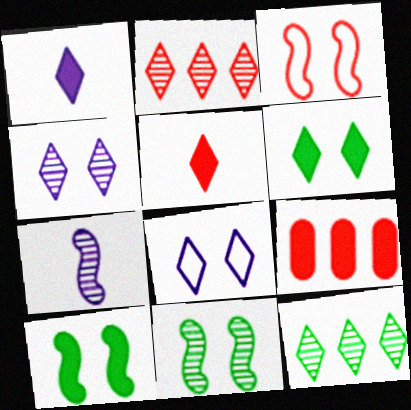[[1, 9, 10], 
[5, 8, 12]]